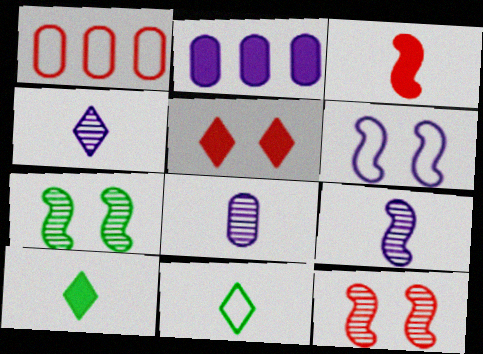[[1, 6, 11], 
[2, 4, 6], 
[2, 11, 12], 
[3, 8, 11], 
[4, 8, 9]]